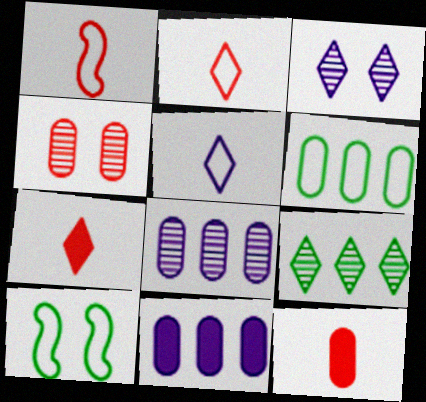[[7, 8, 10]]